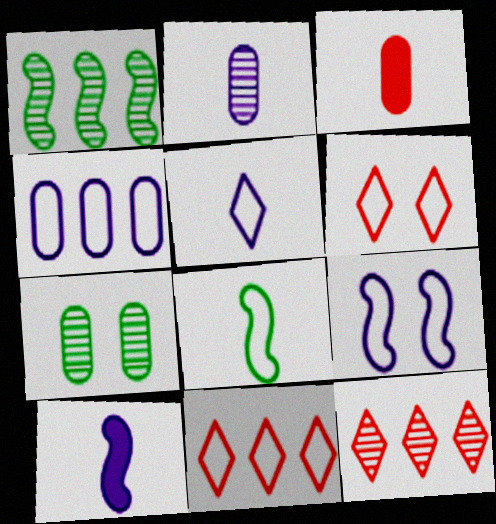[[2, 5, 10], 
[3, 4, 7], 
[4, 5, 9], 
[4, 6, 8], 
[7, 10, 11]]